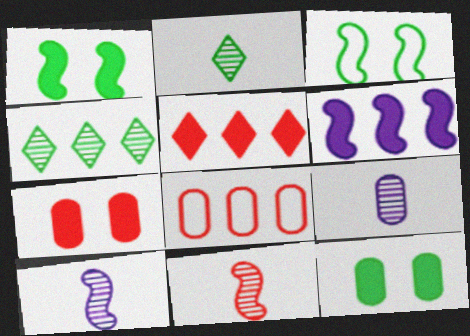[[2, 9, 11], 
[3, 5, 9], 
[3, 6, 11], 
[4, 6, 8], 
[8, 9, 12]]